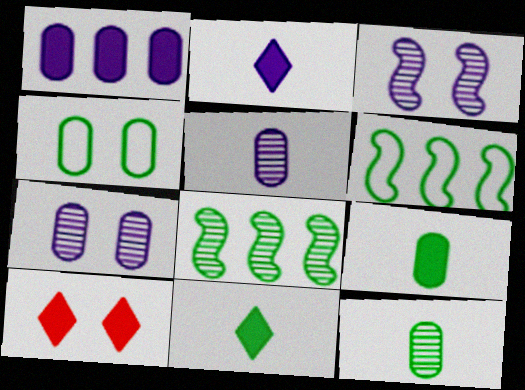[[3, 4, 10], 
[4, 8, 11], 
[5, 6, 10]]